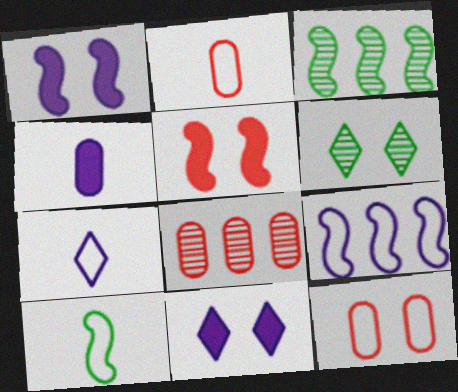[[1, 6, 12], 
[2, 3, 11], 
[2, 7, 10], 
[8, 10, 11]]